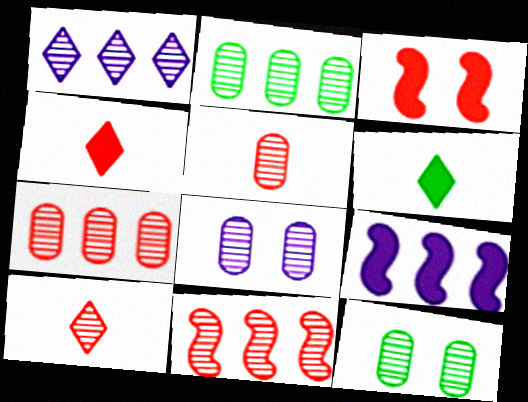[[1, 2, 11], 
[2, 5, 8]]